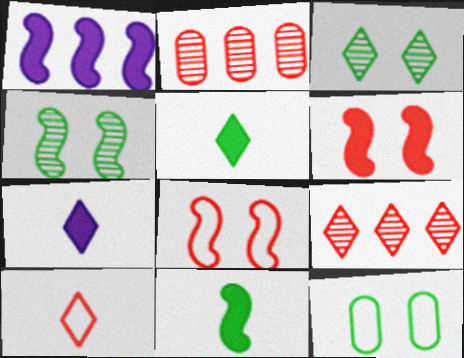[[1, 6, 11], 
[2, 6, 10]]